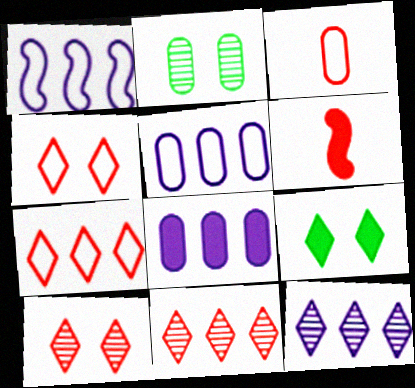[[1, 8, 12], 
[2, 3, 8], 
[6, 8, 9]]